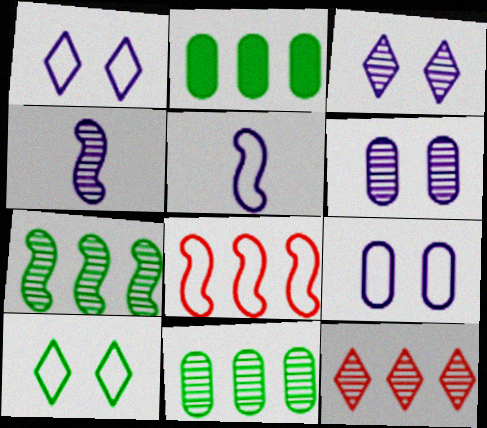[]